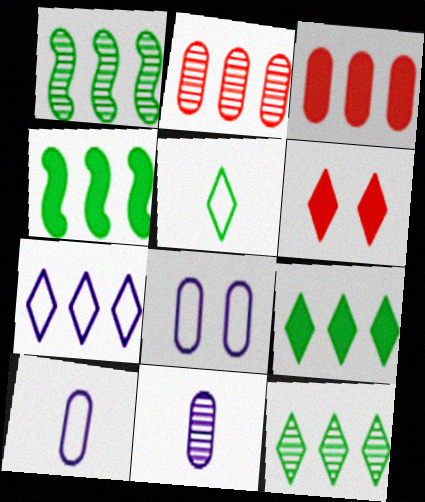[[1, 3, 7], 
[1, 6, 10], 
[2, 4, 7]]